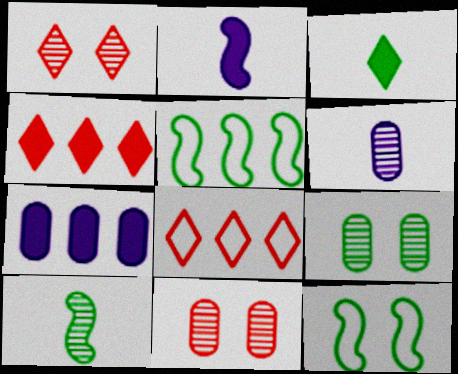[[2, 8, 9], 
[3, 5, 9], 
[4, 6, 12]]